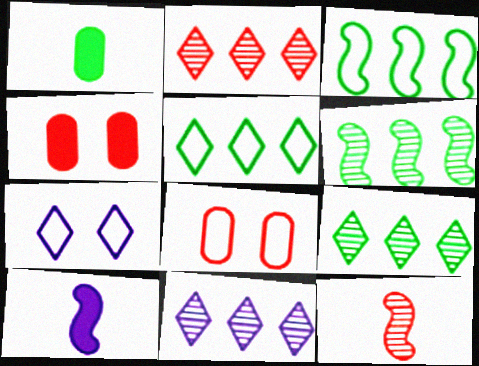[[2, 9, 11], 
[8, 9, 10]]